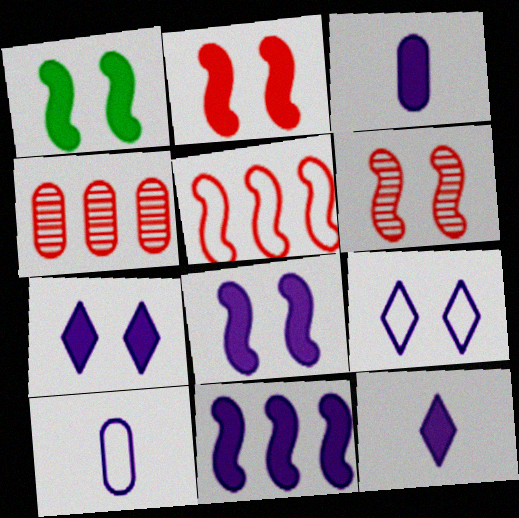[[1, 2, 8], 
[3, 7, 11]]